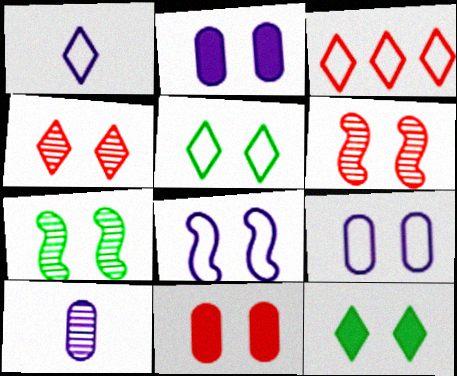[[1, 3, 5], 
[2, 5, 6], 
[6, 9, 12]]